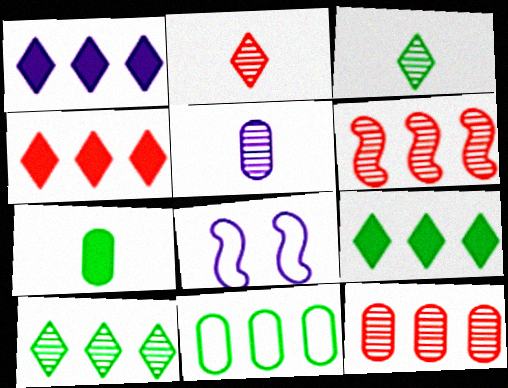[[1, 4, 9], 
[1, 5, 8], 
[1, 6, 11]]